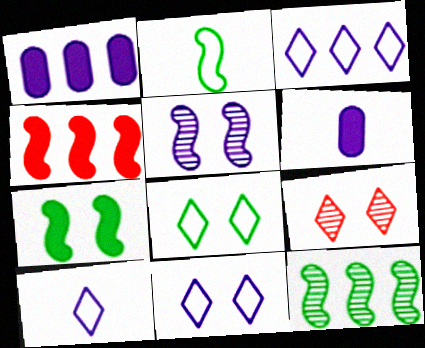[[1, 2, 9], 
[1, 5, 10], 
[2, 4, 5], 
[2, 7, 12], 
[3, 5, 6], 
[3, 10, 11]]